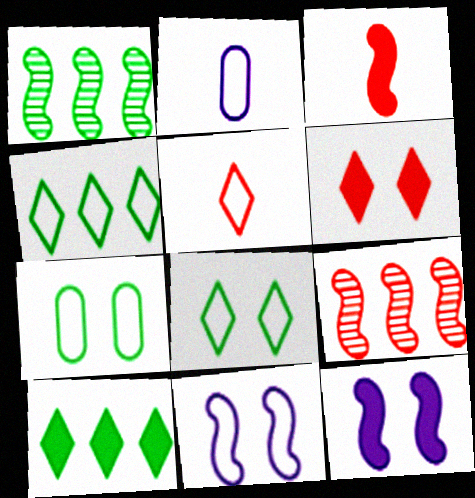[[1, 2, 6], 
[1, 3, 11]]